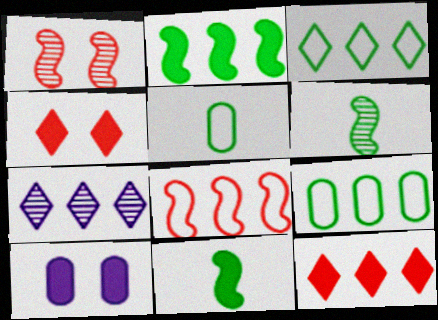[[3, 7, 12], 
[10, 11, 12]]